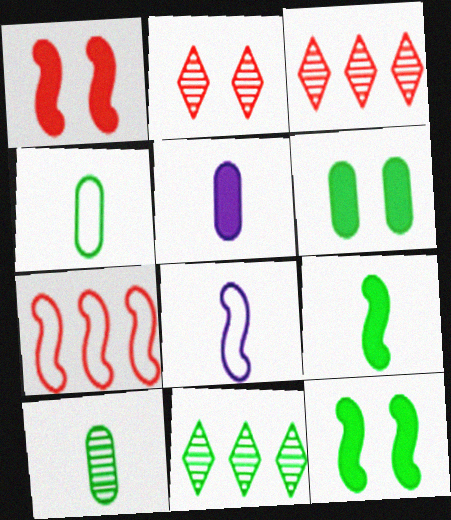[[3, 6, 8], 
[4, 11, 12]]